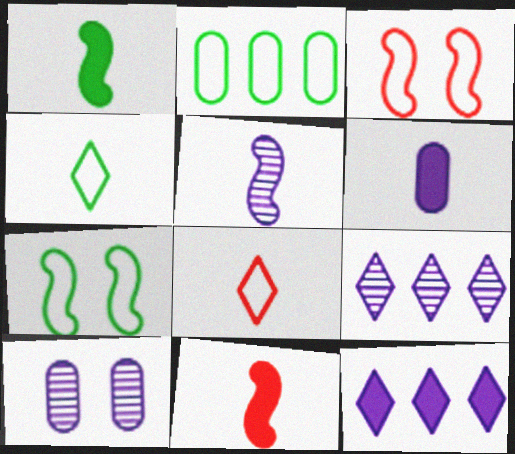[[2, 4, 7], 
[5, 9, 10]]